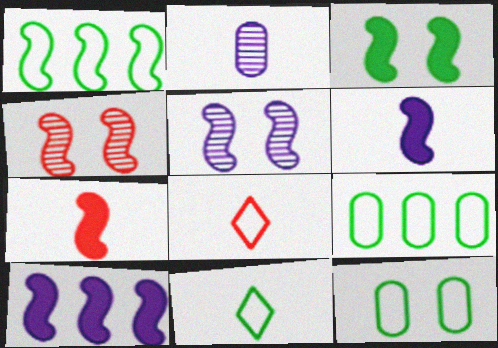[[1, 4, 6], 
[1, 5, 7], 
[1, 11, 12], 
[2, 7, 11], 
[3, 7, 10]]